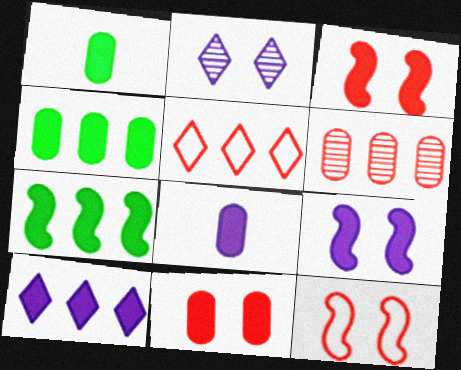[[1, 3, 10], 
[4, 8, 11], 
[8, 9, 10]]